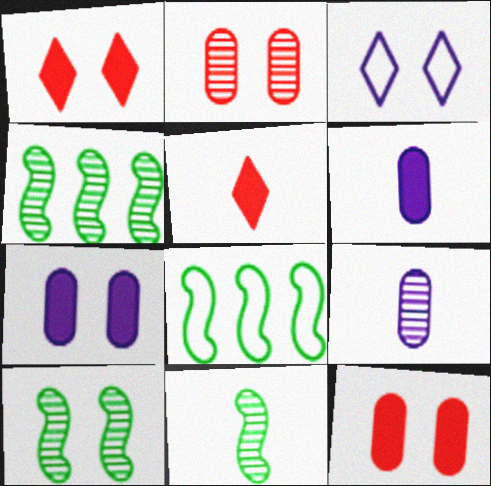[[1, 8, 9], 
[3, 10, 12], 
[4, 10, 11]]